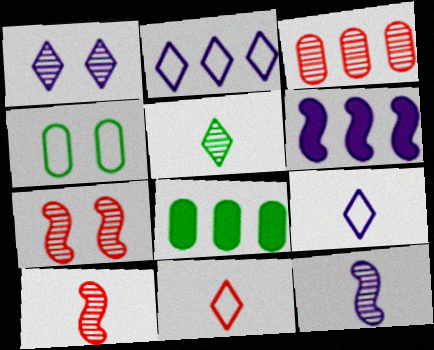[[7, 8, 9]]